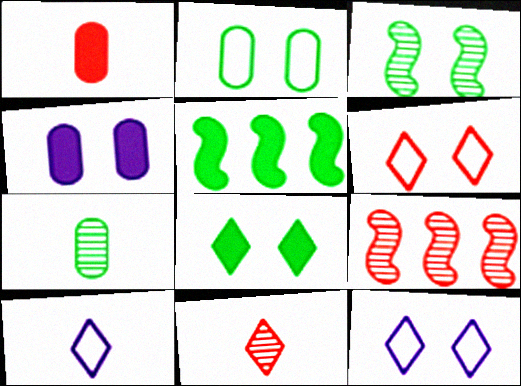[[1, 6, 9], 
[2, 3, 8], 
[3, 4, 6]]